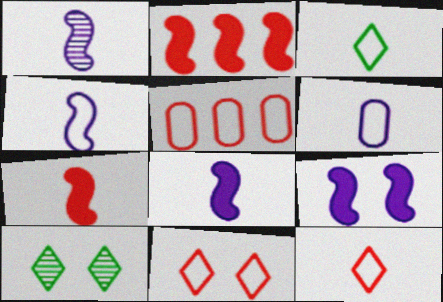[[1, 4, 8], 
[2, 6, 10], 
[5, 8, 10]]